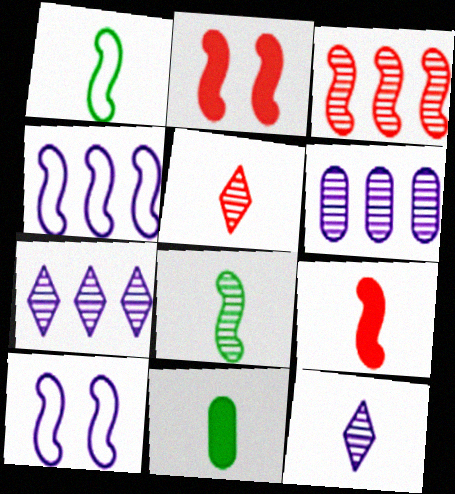[[2, 4, 8]]